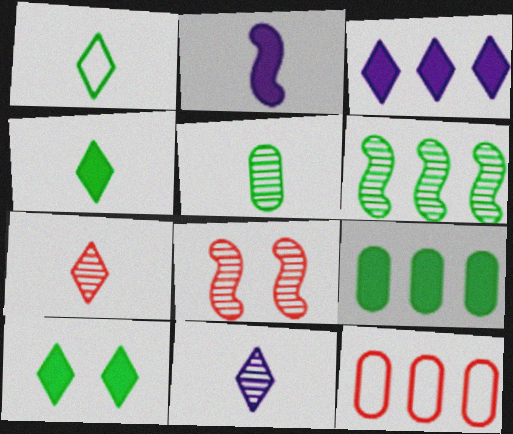[[3, 6, 12]]